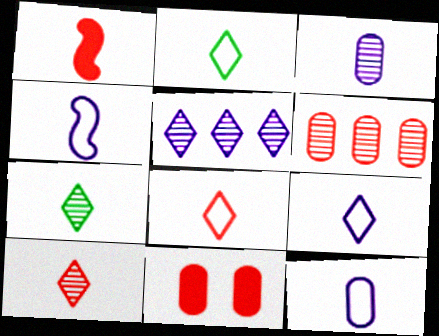[[1, 2, 3], 
[1, 7, 12], 
[2, 8, 9], 
[4, 9, 12]]